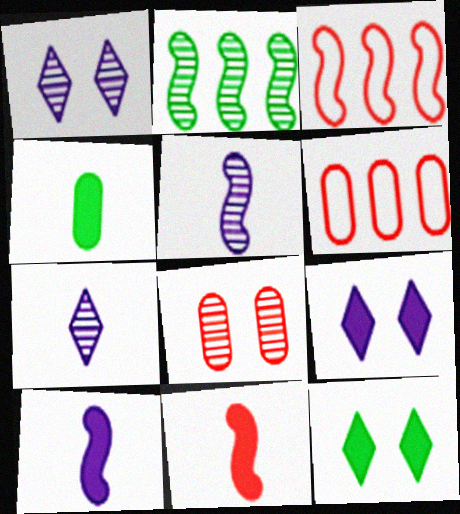[[1, 3, 4], 
[2, 7, 8], 
[5, 6, 12]]